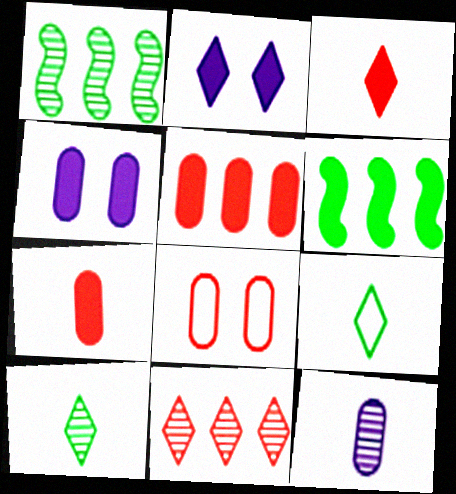[[2, 6, 7], 
[2, 9, 11], 
[3, 4, 6]]